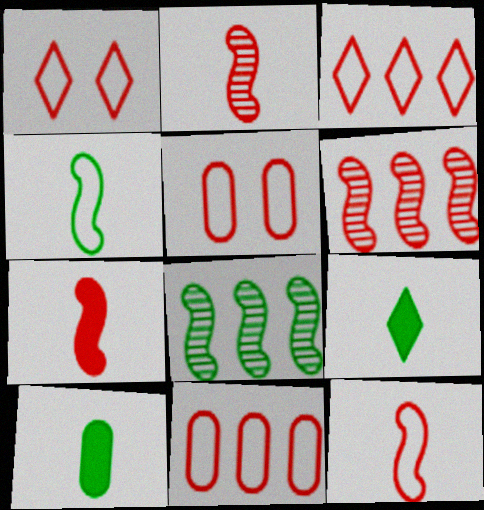[[1, 11, 12], 
[2, 7, 12], 
[3, 5, 12]]